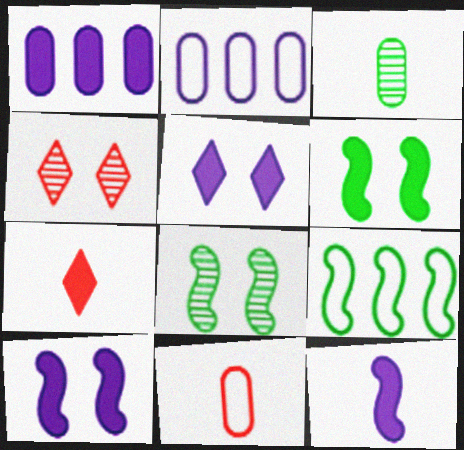[[1, 5, 12], 
[1, 6, 7], 
[2, 7, 8]]